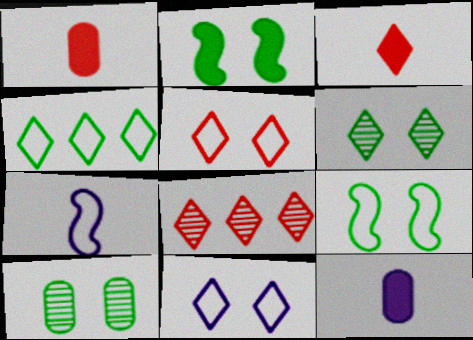[[3, 5, 8], 
[8, 9, 12]]